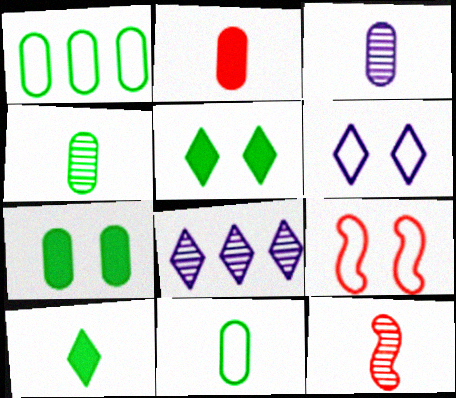[[1, 4, 7], 
[2, 3, 11]]